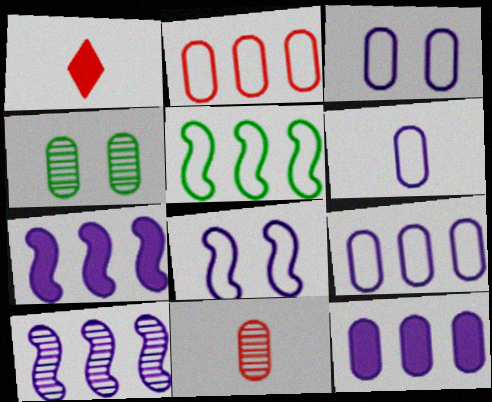[[3, 6, 9]]